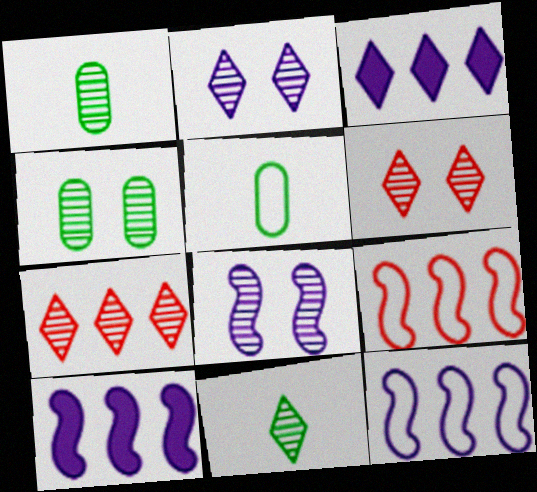[[1, 7, 8], 
[2, 7, 11], 
[4, 6, 8], 
[5, 6, 10]]